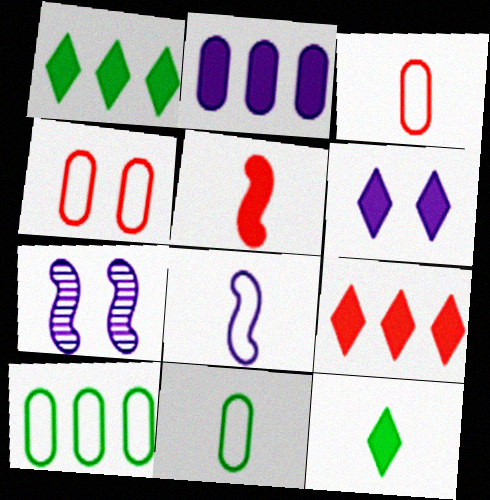[[1, 3, 7], 
[6, 9, 12], 
[7, 9, 11]]